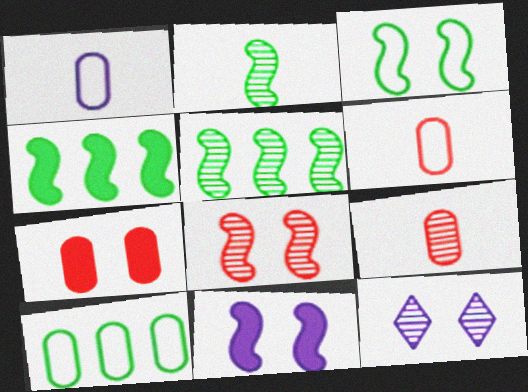[[2, 3, 4], 
[3, 7, 12], 
[3, 8, 11], 
[4, 6, 12], 
[5, 9, 12]]